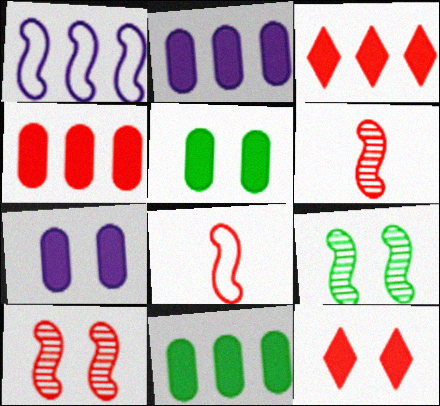[[2, 4, 11]]